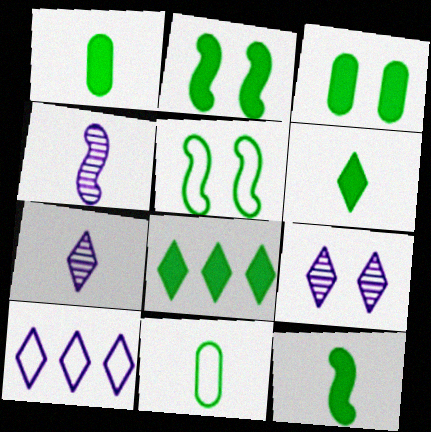[[1, 2, 8], 
[1, 6, 12], 
[3, 8, 12]]